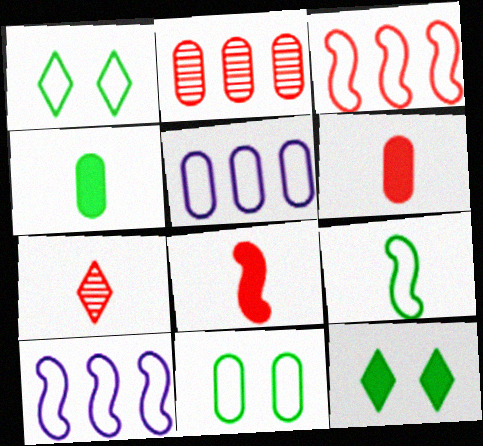[]